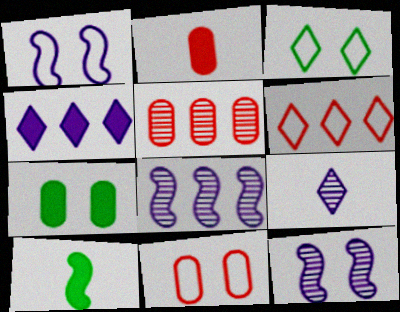[[1, 3, 11], 
[2, 3, 8], 
[2, 5, 11]]